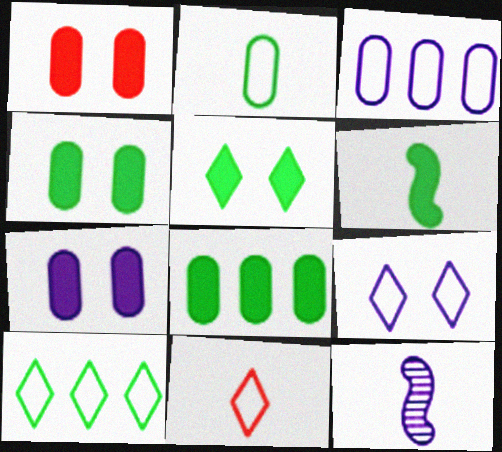[[1, 4, 7], 
[1, 10, 12], 
[5, 6, 8], 
[9, 10, 11]]